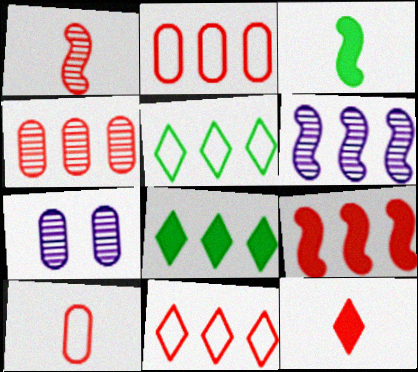[[1, 10, 12], 
[2, 6, 8], 
[3, 7, 11], 
[4, 9, 11]]